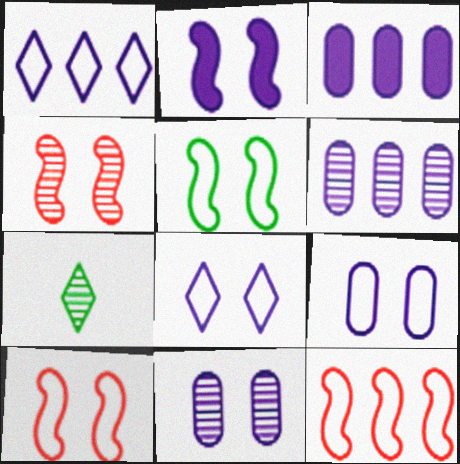[[2, 4, 5], 
[2, 8, 11], 
[3, 7, 10], 
[4, 6, 7]]